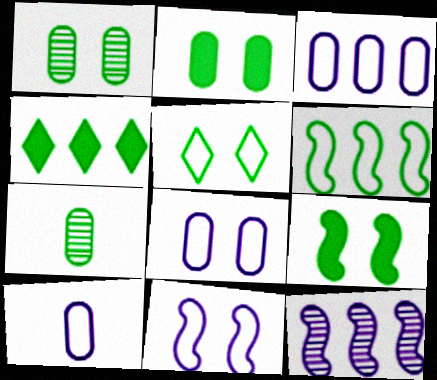[[1, 5, 9], 
[3, 8, 10]]